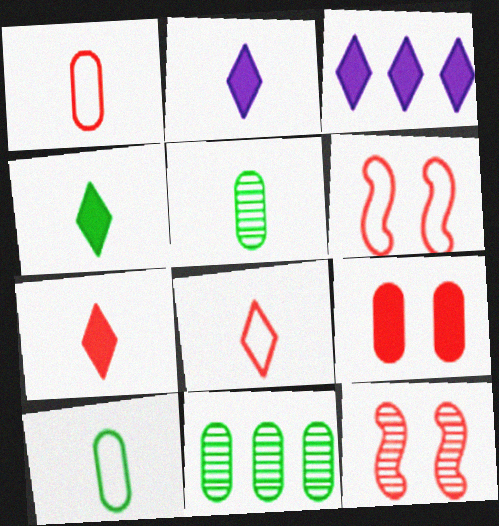[[2, 4, 7], 
[2, 6, 11], 
[3, 5, 6], 
[3, 10, 12]]